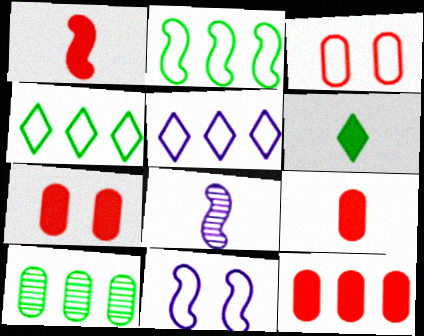[[4, 7, 8], 
[7, 9, 12]]